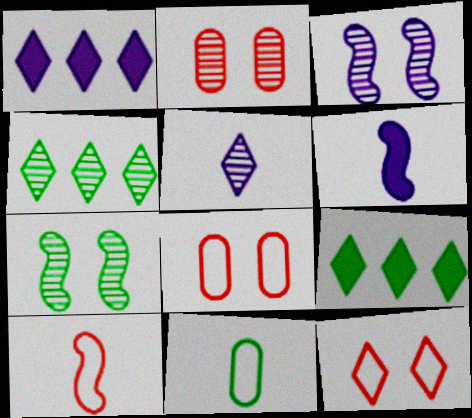[[4, 6, 8], 
[5, 9, 12], 
[7, 9, 11]]